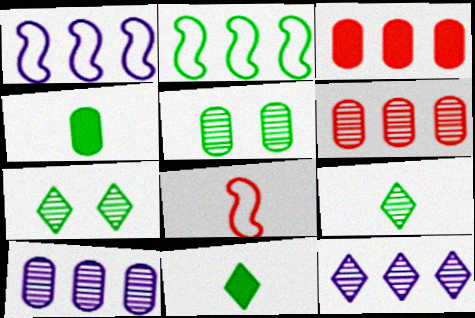[[2, 3, 12], 
[2, 4, 7], 
[2, 5, 11]]